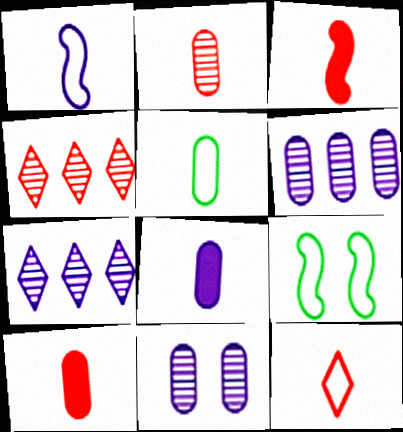[[1, 5, 12], 
[2, 3, 12], 
[2, 5, 8], 
[4, 8, 9], 
[7, 9, 10]]